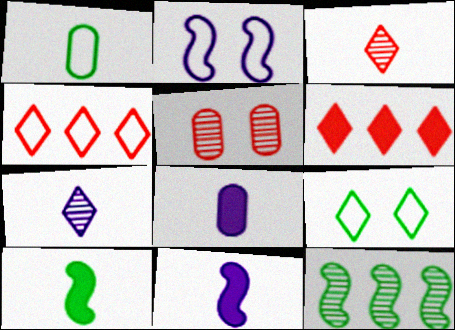[[1, 2, 4], 
[1, 3, 11], 
[5, 7, 12], 
[6, 7, 9]]